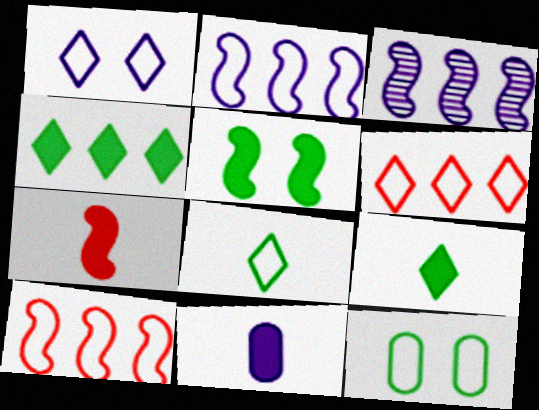[[1, 3, 11], 
[1, 6, 8], 
[7, 9, 11]]